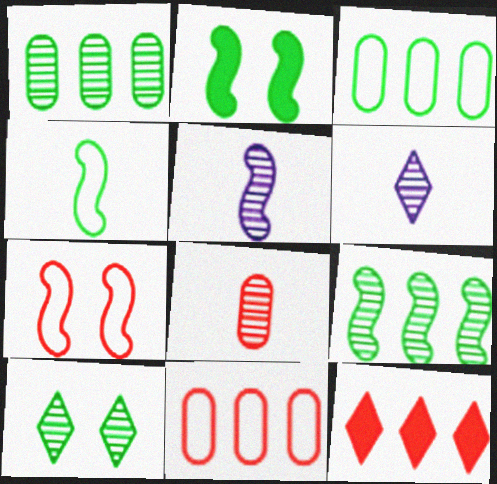[[2, 4, 9], 
[2, 6, 11], 
[7, 8, 12]]